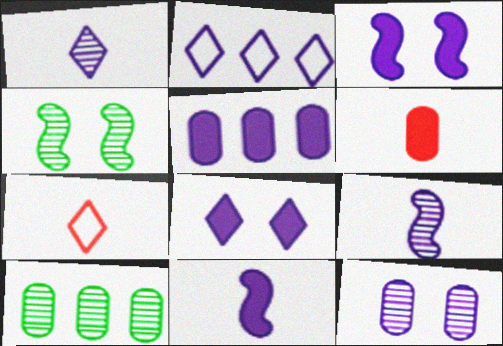[[1, 2, 8], 
[2, 4, 6], 
[2, 11, 12], 
[3, 7, 10], 
[4, 5, 7], 
[5, 8, 11]]